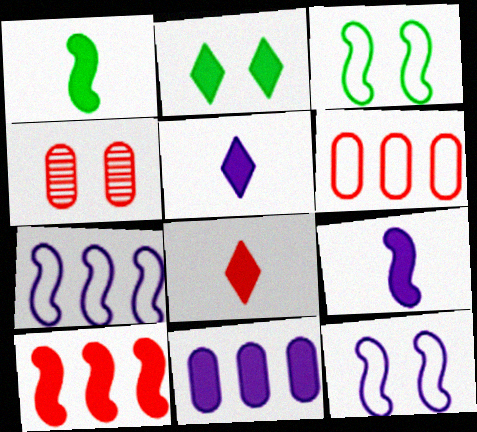[[2, 4, 12]]